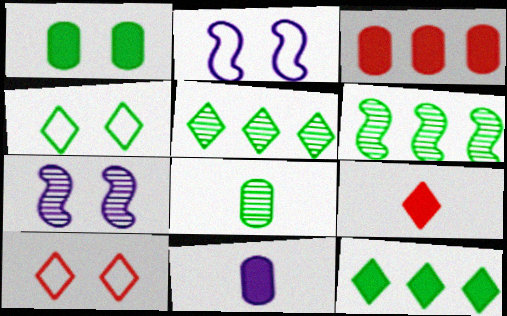[[1, 3, 11], 
[1, 7, 10], 
[6, 10, 11]]